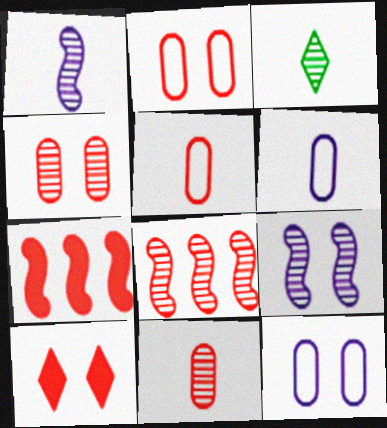[[1, 3, 11], 
[3, 7, 12], 
[5, 8, 10]]